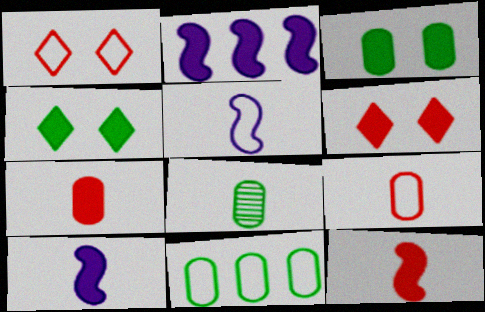[[1, 2, 8], 
[1, 5, 11], 
[2, 4, 7], 
[3, 8, 11]]